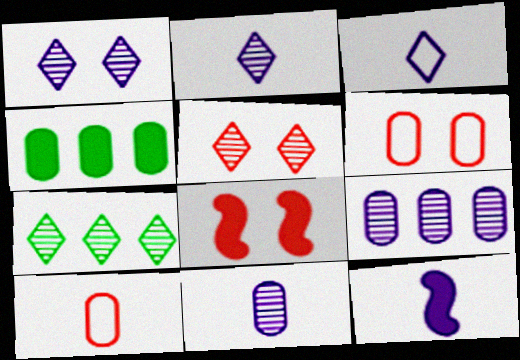[[2, 5, 7], 
[3, 11, 12], 
[4, 6, 11], 
[5, 6, 8], 
[6, 7, 12]]